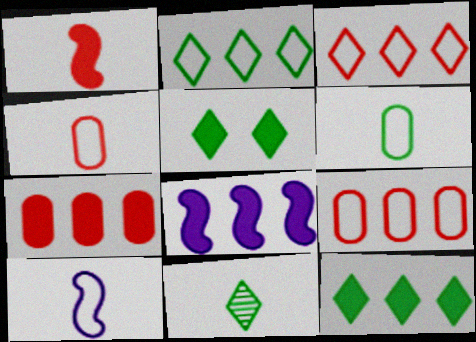[[2, 5, 11], 
[7, 8, 12]]